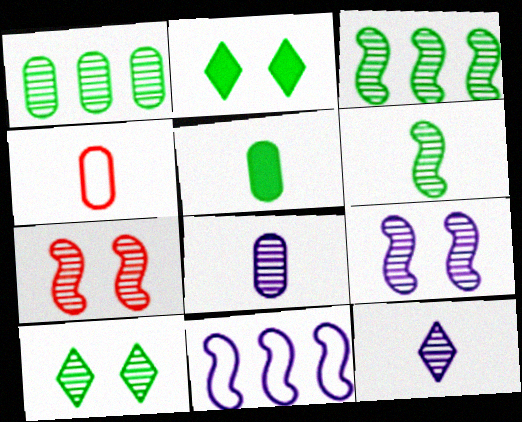[[1, 6, 10], 
[1, 7, 12], 
[4, 5, 8]]